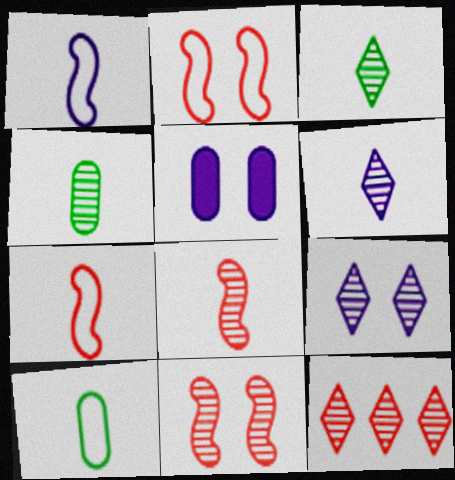[[3, 9, 12], 
[4, 6, 8]]